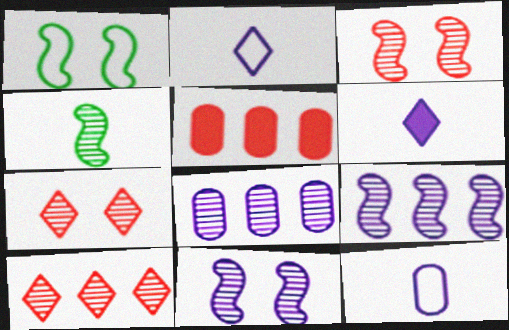[[3, 4, 9], 
[4, 7, 8]]